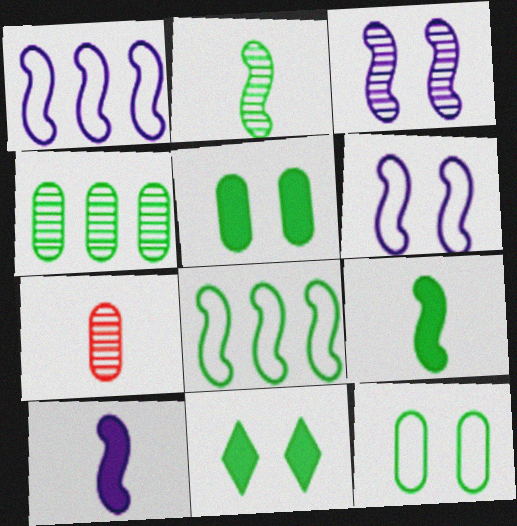[[1, 3, 10], 
[1, 7, 11]]